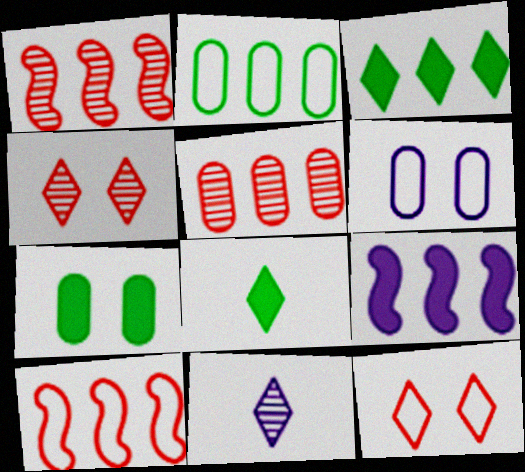[[1, 6, 8], 
[3, 11, 12], 
[6, 9, 11], 
[7, 10, 11]]